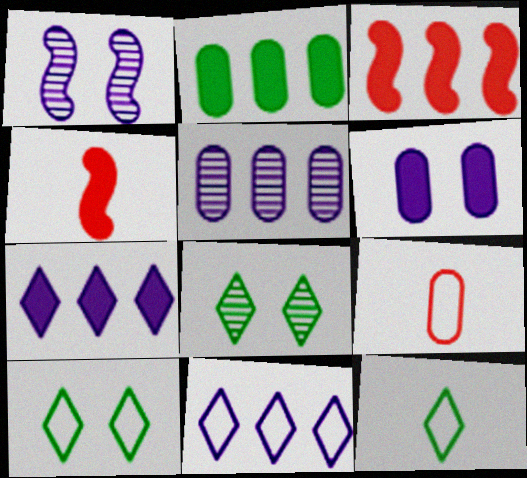[[2, 3, 7], 
[4, 5, 10]]